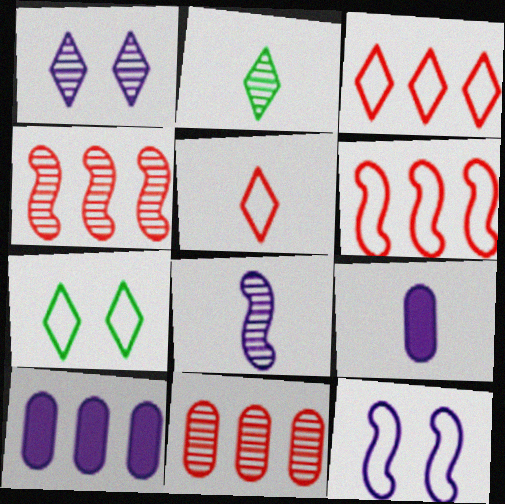[[4, 7, 9]]